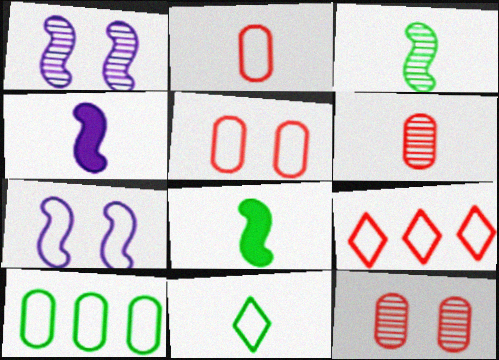[[4, 6, 11]]